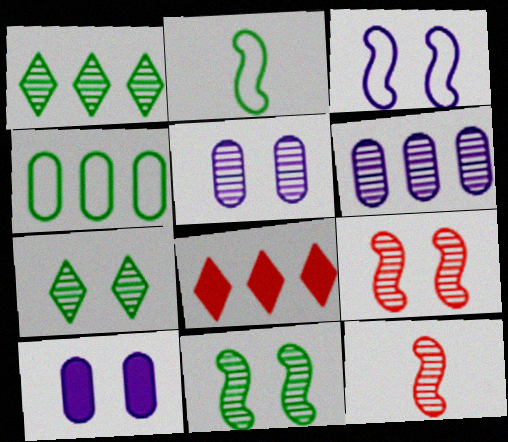[[1, 5, 12], 
[2, 5, 8], 
[5, 7, 9], 
[6, 7, 12]]